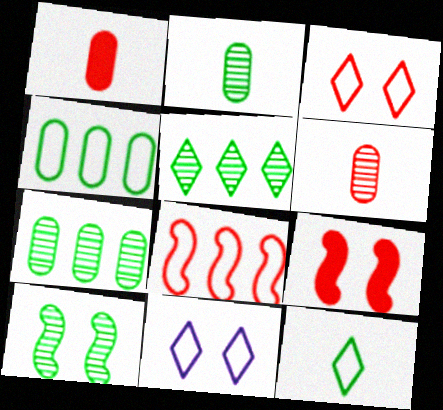[[2, 5, 10]]